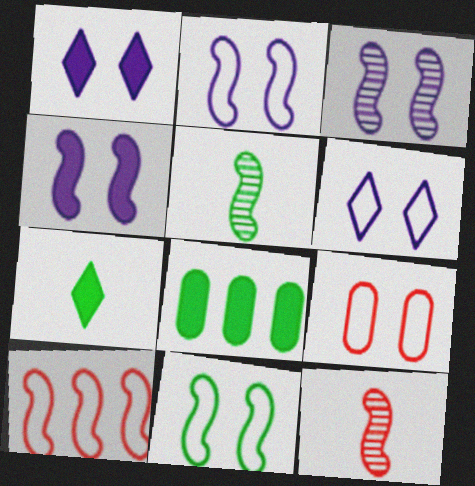[[2, 3, 4], 
[4, 5, 10], 
[6, 8, 12], 
[6, 9, 11]]